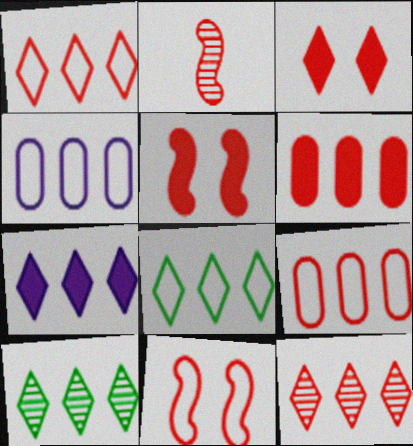[[1, 7, 10], 
[2, 3, 9], 
[7, 8, 12]]